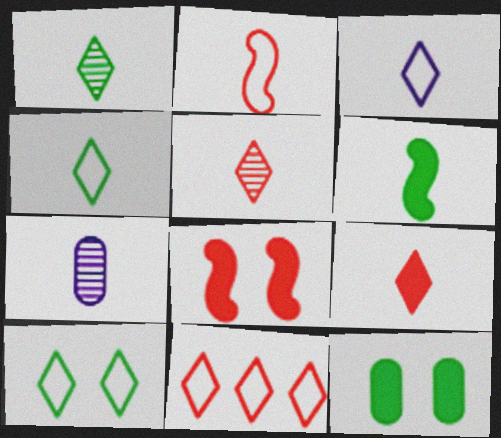[[1, 3, 9], 
[3, 10, 11]]